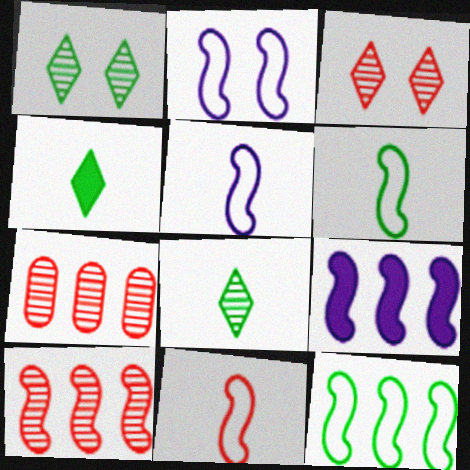[[2, 4, 7], 
[2, 11, 12], 
[5, 6, 11], 
[9, 10, 12]]